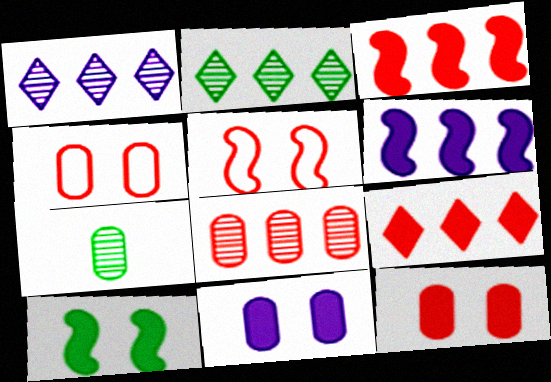[]